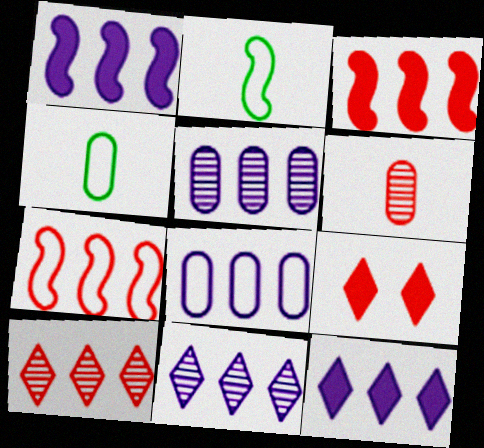[[1, 8, 11], 
[2, 5, 9], 
[6, 7, 9]]